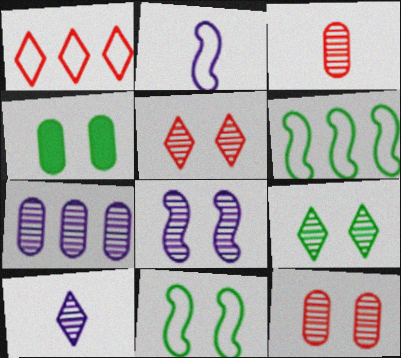[[4, 9, 11], 
[7, 8, 10], 
[8, 9, 12]]